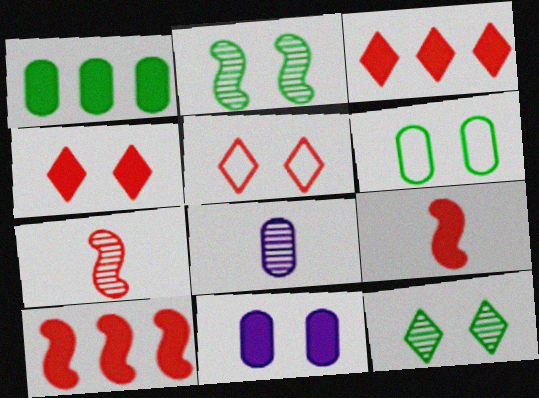[[2, 5, 11]]